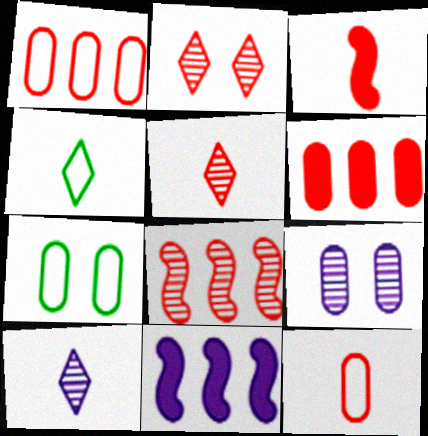[[1, 2, 3], 
[3, 5, 12], 
[5, 7, 11]]